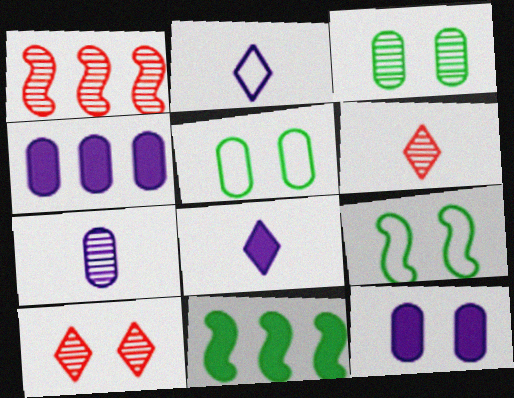[[1, 5, 8], 
[4, 6, 9], 
[9, 10, 12]]